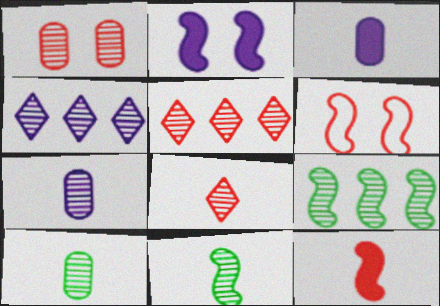[[1, 4, 11], 
[7, 8, 11]]